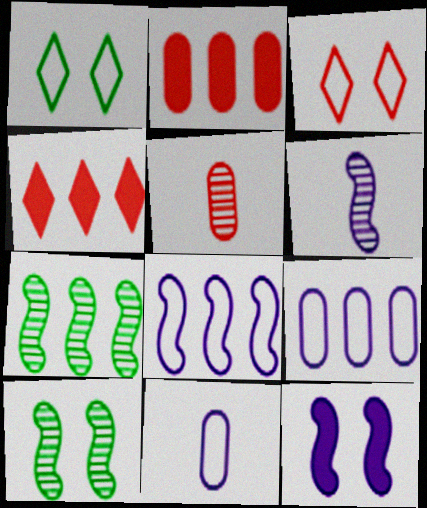[[1, 2, 6], 
[4, 7, 9], 
[4, 10, 11], 
[6, 8, 12]]